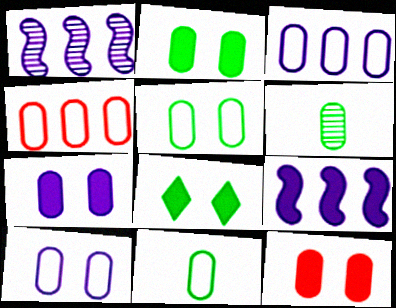[[2, 7, 12], 
[3, 6, 12], 
[4, 6, 7], 
[4, 10, 11]]